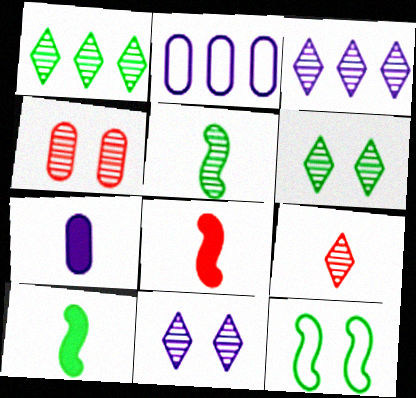[[1, 9, 11], 
[2, 6, 8], 
[3, 4, 5], 
[3, 6, 9]]